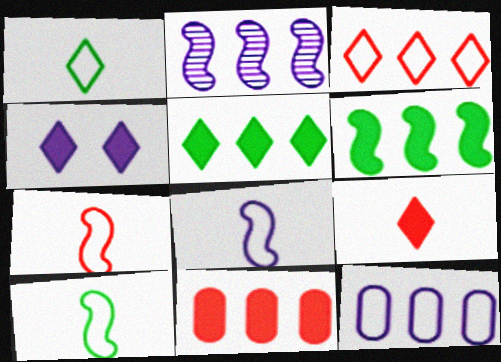[[4, 5, 9], 
[7, 8, 10]]